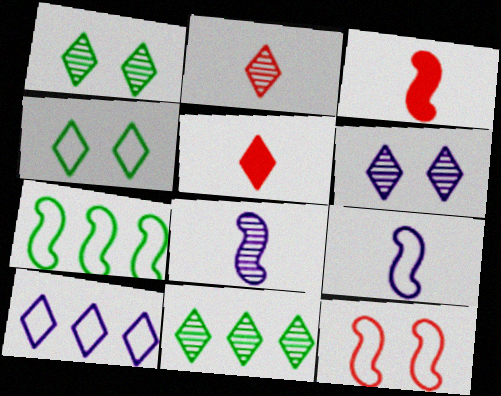[[1, 5, 10], 
[2, 6, 11], 
[7, 9, 12]]